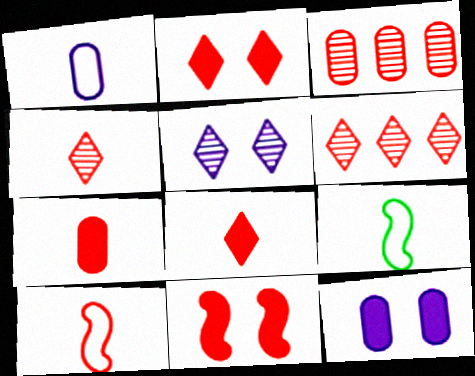[[2, 3, 10], 
[4, 7, 10], 
[6, 9, 12]]